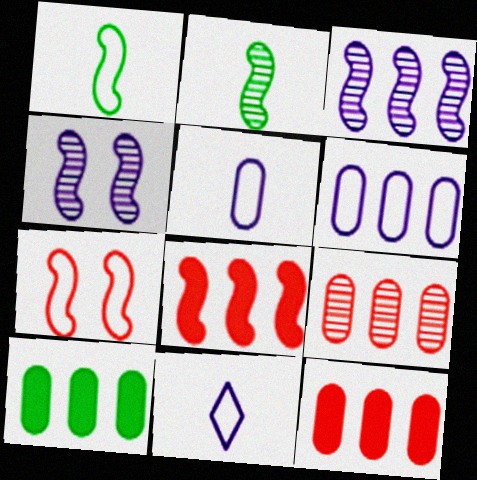[[1, 4, 8], 
[6, 9, 10]]